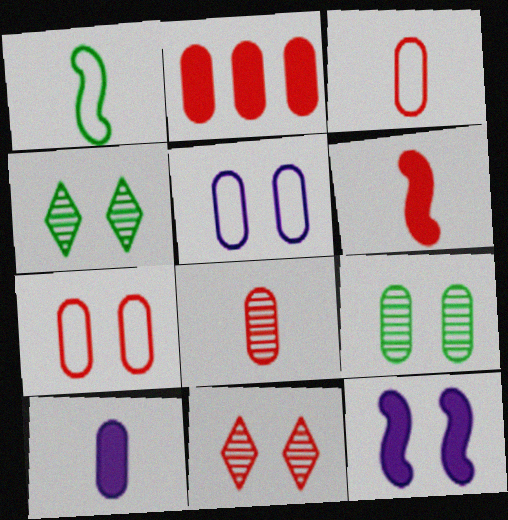[[2, 7, 8], 
[4, 7, 12]]